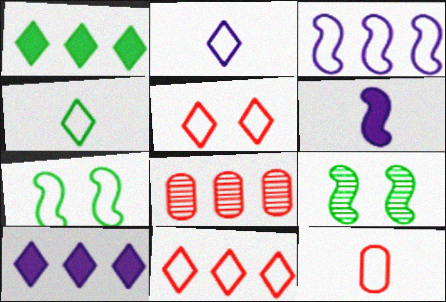[[1, 3, 8], 
[9, 10, 12]]